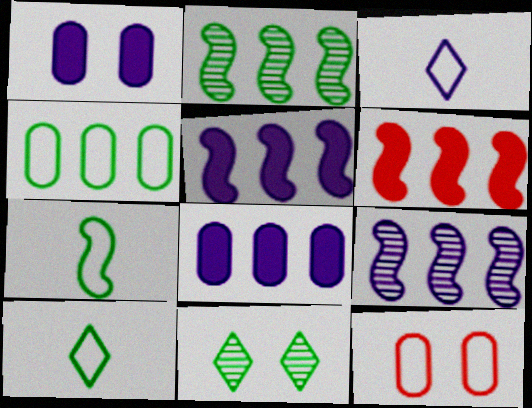[[1, 3, 9]]